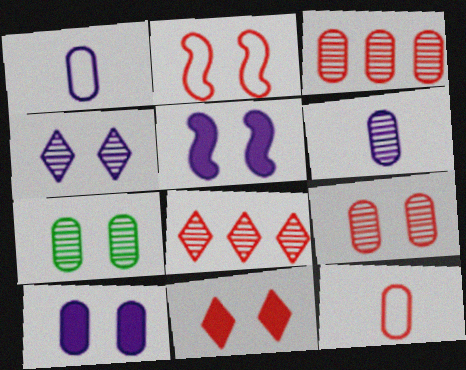[[2, 9, 11], 
[3, 6, 7]]